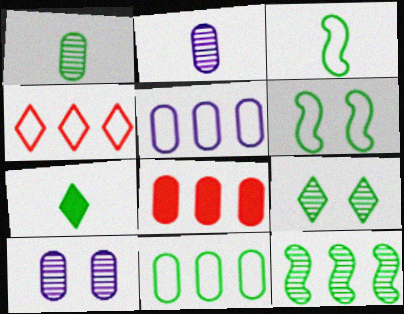[[1, 3, 7], 
[1, 9, 12]]